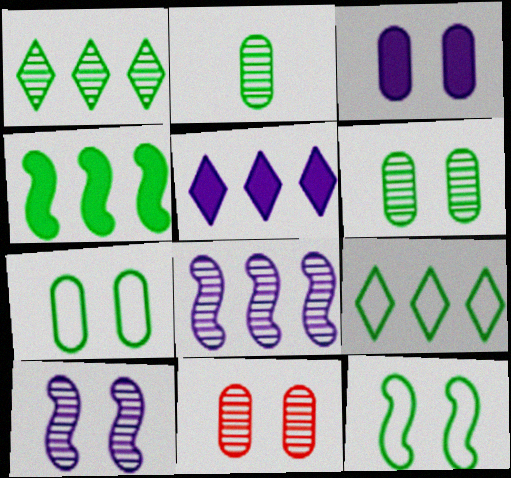[[3, 7, 11]]